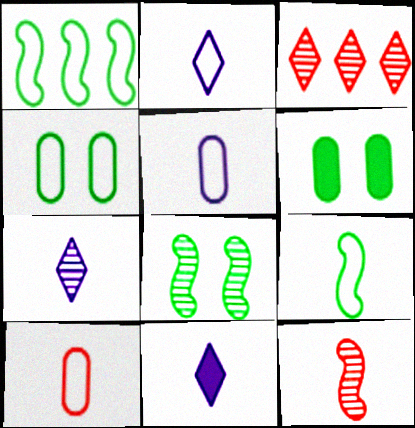[[2, 7, 11], 
[2, 9, 10]]